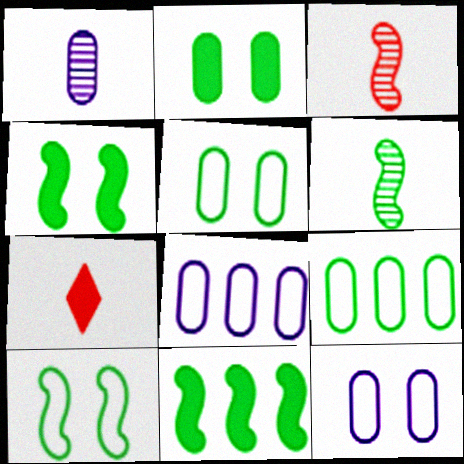[[6, 10, 11]]